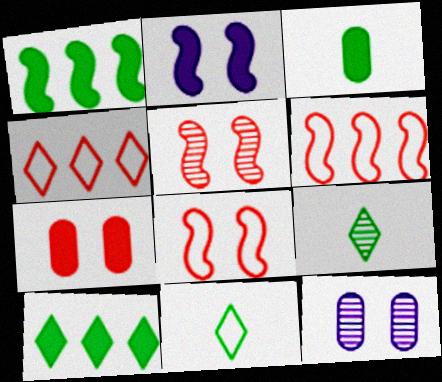[]